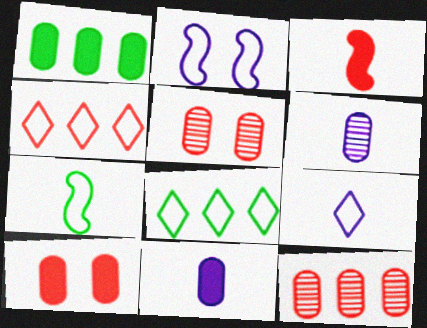[[1, 10, 11], 
[3, 4, 5]]